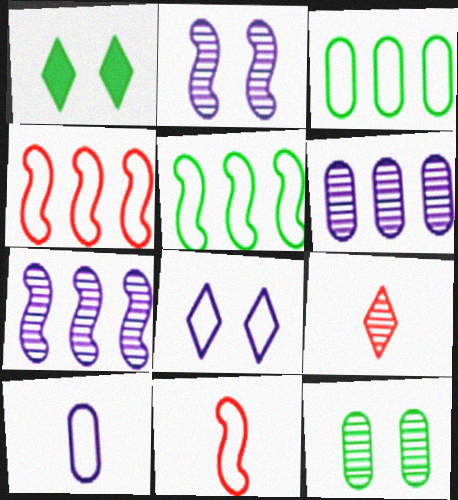[[1, 6, 11], 
[3, 8, 11], 
[7, 9, 12]]